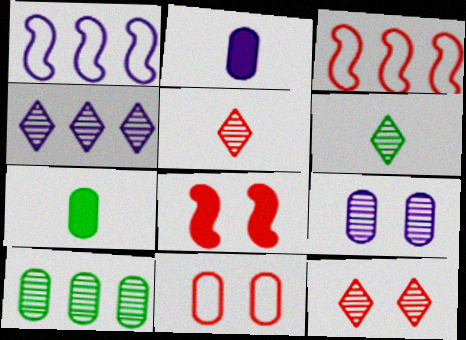[[1, 7, 12], 
[2, 10, 11], 
[4, 6, 12], 
[8, 11, 12]]